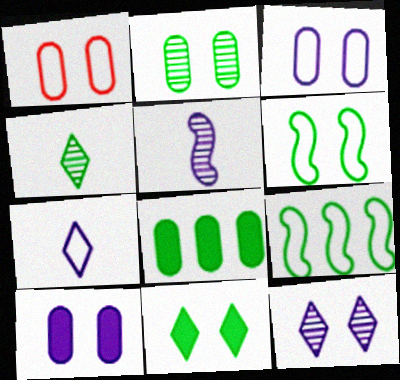[[1, 2, 10], 
[1, 7, 9], 
[2, 6, 11], 
[4, 6, 8]]